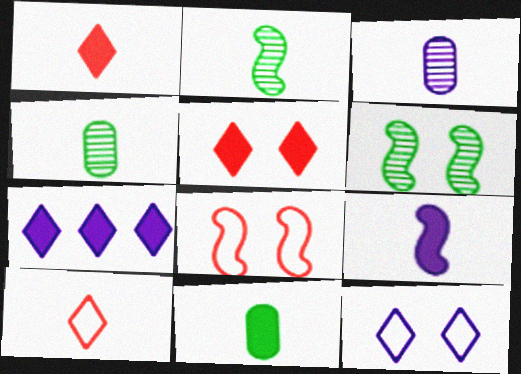[[1, 9, 11], 
[4, 7, 8], 
[4, 9, 10]]